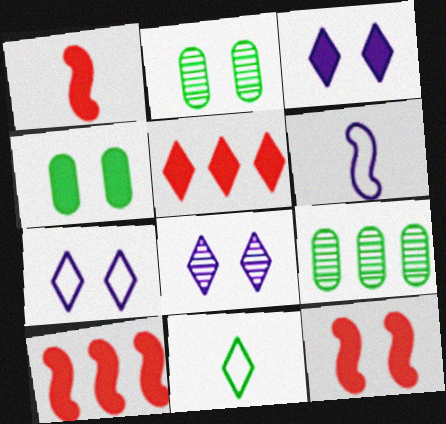[[1, 7, 9], 
[1, 10, 12], 
[2, 5, 6], 
[2, 7, 12], 
[3, 4, 12], 
[3, 7, 8], 
[5, 8, 11]]